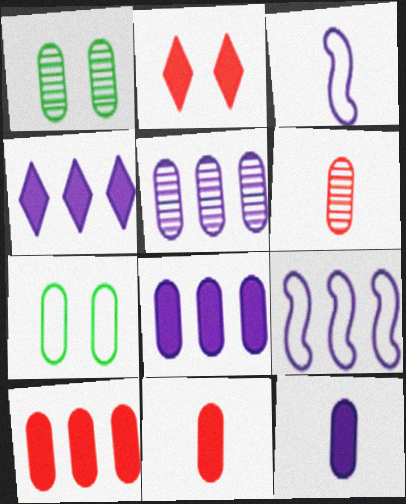[[1, 5, 6], 
[4, 5, 9], 
[5, 7, 11], 
[6, 7, 8]]